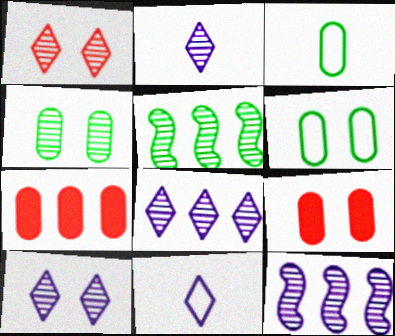[[2, 8, 10], 
[5, 9, 11]]